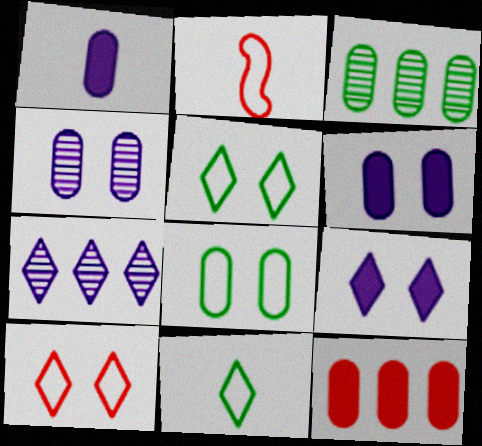[[2, 3, 9]]